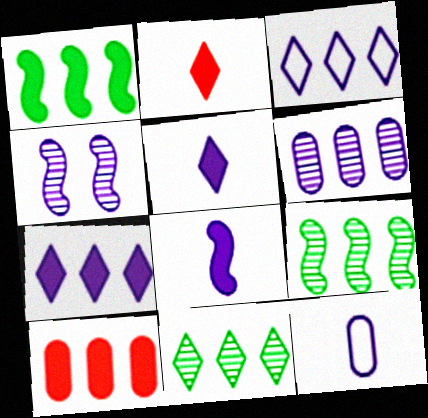[[1, 7, 10], 
[3, 9, 10], 
[4, 7, 12]]